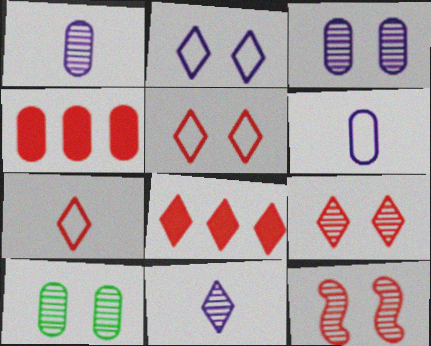[[4, 6, 10], 
[4, 7, 12], 
[7, 8, 9]]